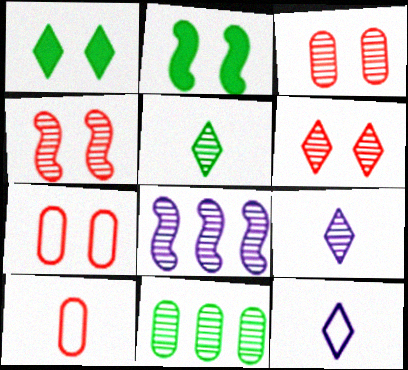[[1, 8, 10], 
[3, 4, 6], 
[3, 5, 8], 
[4, 9, 11]]